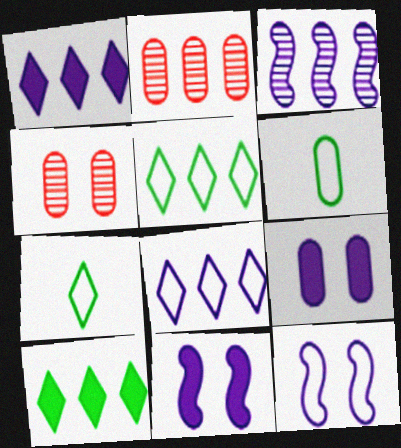[[2, 6, 9], 
[2, 7, 11]]